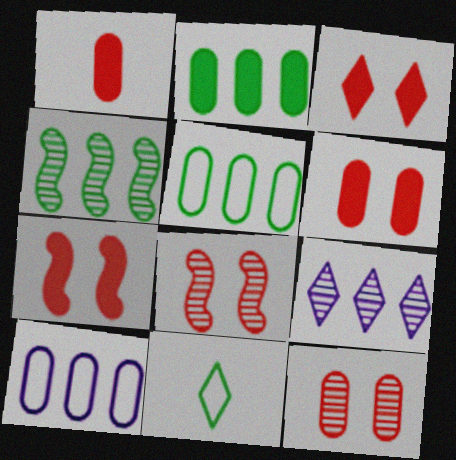[[3, 6, 7], 
[3, 9, 11]]